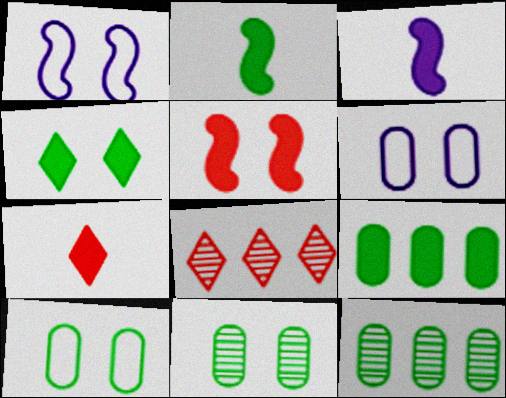[[1, 7, 12], 
[2, 4, 9], 
[2, 6, 8], 
[3, 8, 10]]